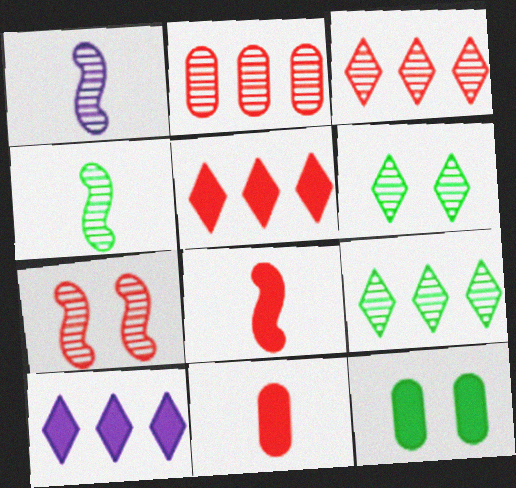[[1, 2, 6], 
[8, 10, 12]]